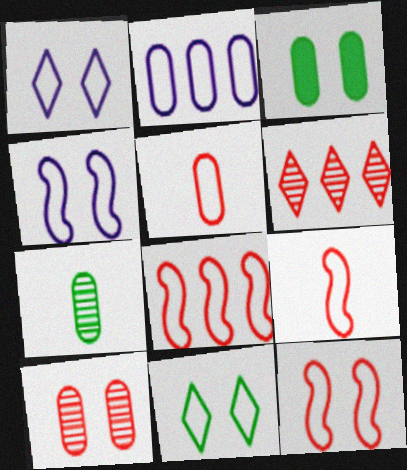[[2, 9, 11], 
[8, 9, 12]]